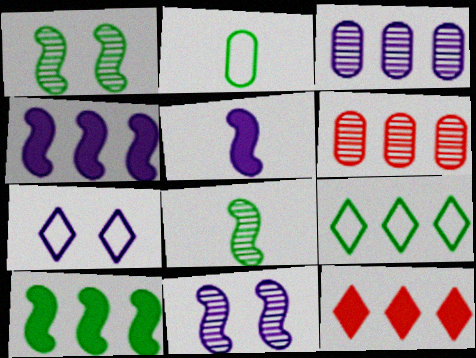[[2, 11, 12], 
[3, 5, 7], 
[4, 6, 9]]